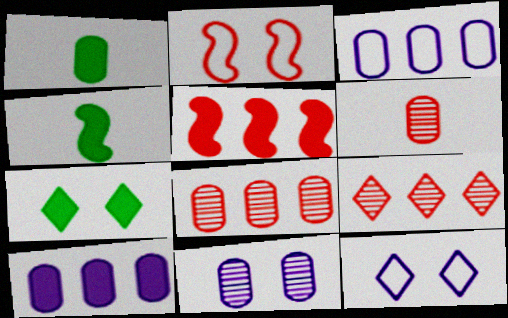[[2, 7, 11], 
[4, 8, 12]]